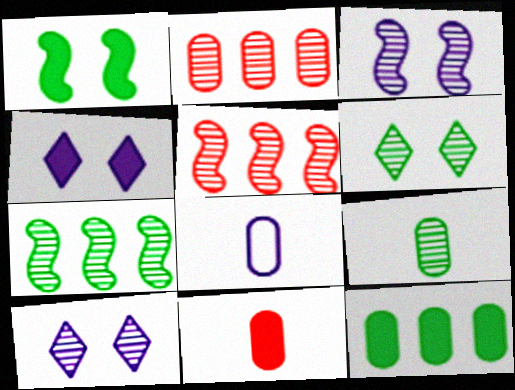[[5, 9, 10], 
[6, 7, 9], 
[8, 9, 11]]